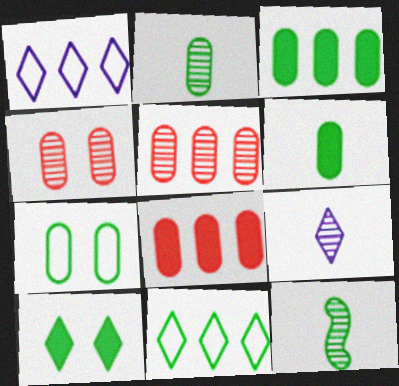[[2, 3, 7]]